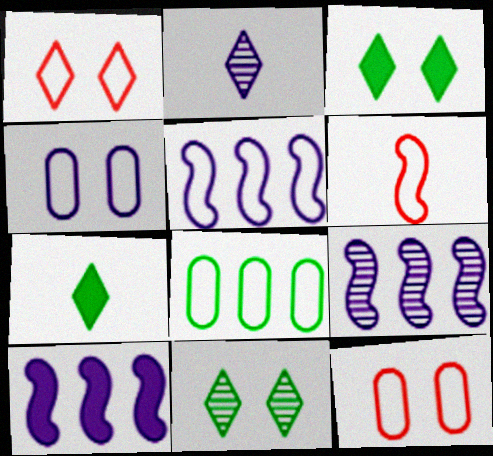[[2, 4, 10], 
[5, 9, 10], 
[7, 9, 12]]